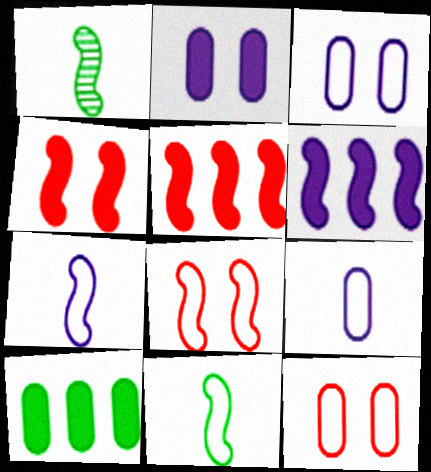[[1, 6, 8]]